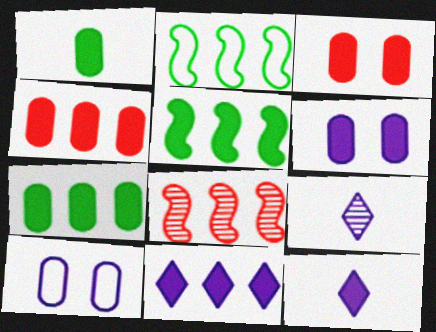[[1, 4, 6], 
[2, 3, 9], 
[3, 5, 12], 
[4, 5, 11]]